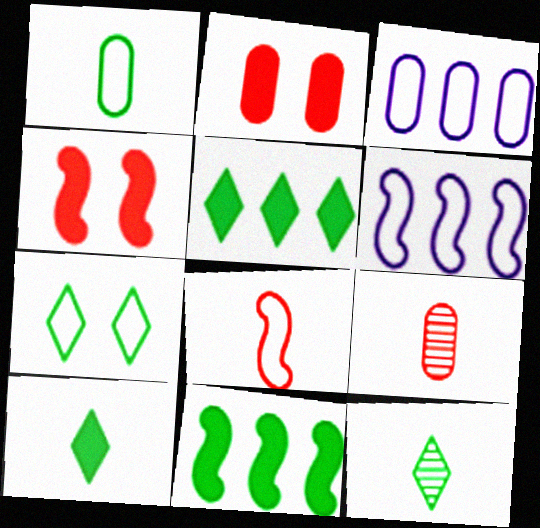[[2, 6, 12], 
[3, 4, 12], 
[3, 7, 8], 
[5, 7, 12]]